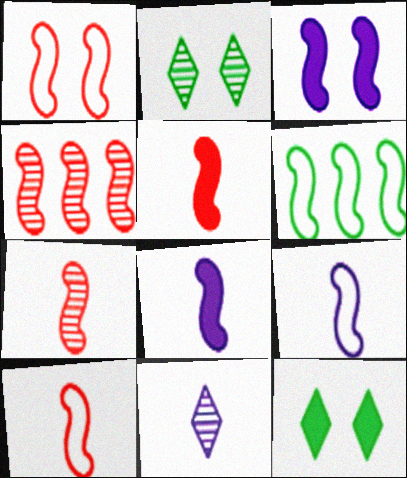[[1, 4, 5], 
[1, 6, 9], 
[3, 6, 7], 
[5, 7, 10]]